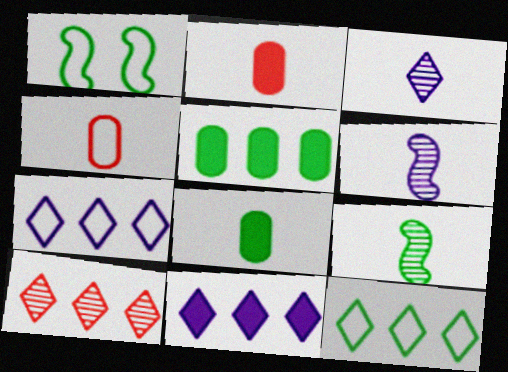[[1, 4, 7], 
[10, 11, 12]]